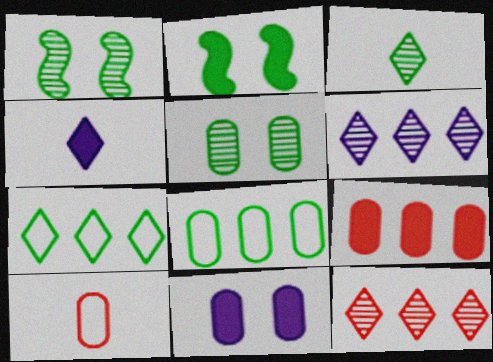[[2, 3, 8], 
[2, 4, 9], 
[2, 6, 10]]